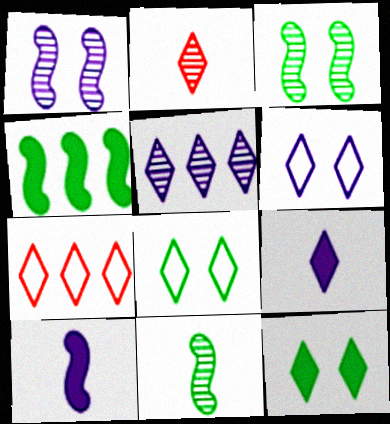[[5, 6, 9]]